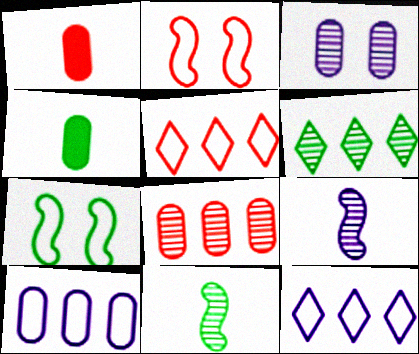[[4, 6, 7]]